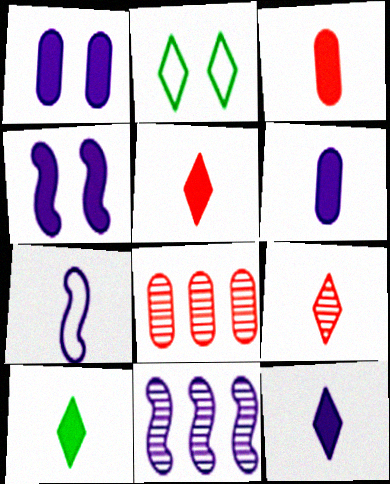[[2, 3, 11], 
[4, 7, 11], 
[5, 10, 12]]